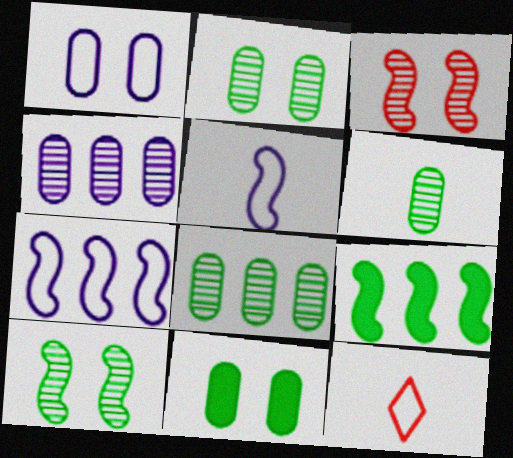[[2, 6, 8], 
[3, 5, 9]]